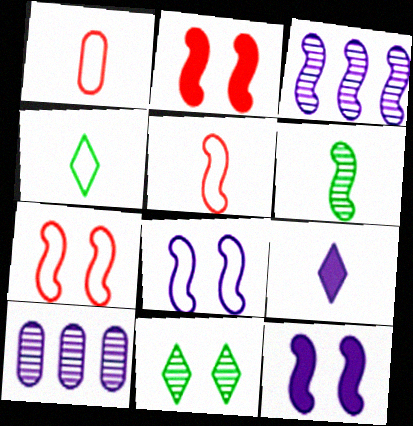[[1, 6, 9], 
[2, 4, 10], 
[8, 9, 10]]